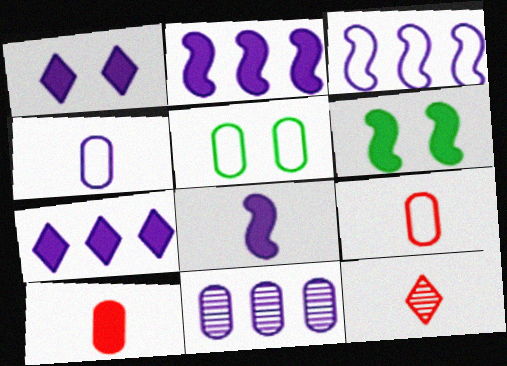[[2, 5, 12], 
[3, 7, 11], 
[5, 10, 11], 
[6, 7, 10]]